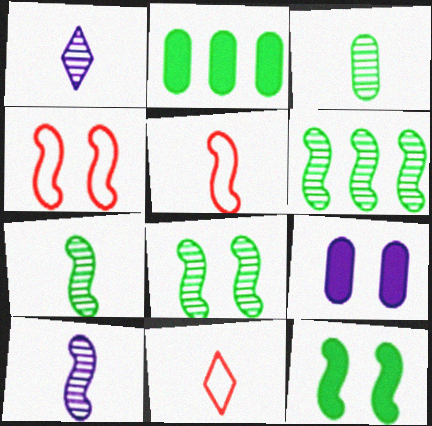[[1, 2, 4], 
[6, 7, 8], 
[6, 9, 11]]